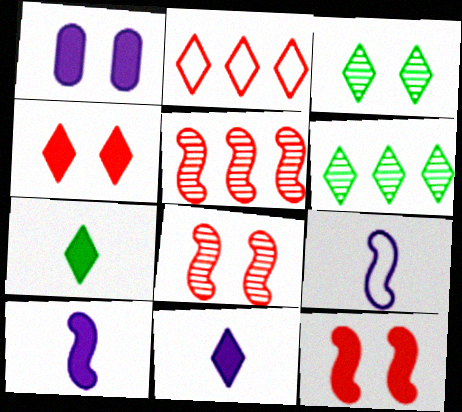[[2, 3, 11]]